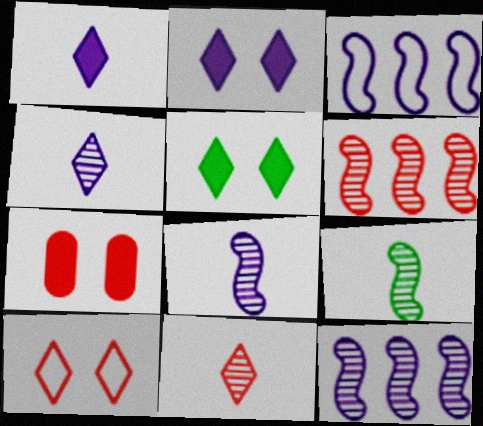[]